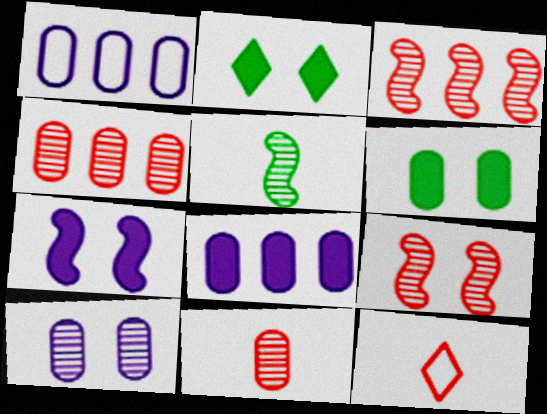[[1, 6, 11]]